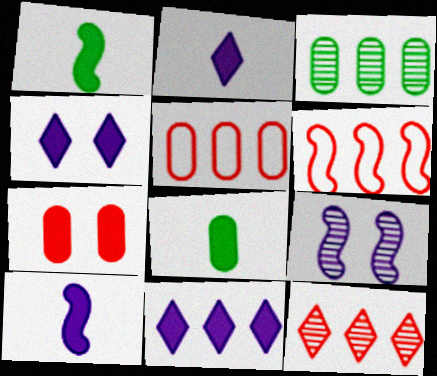[[1, 6, 9], 
[1, 7, 11], 
[2, 4, 11], 
[3, 6, 11]]